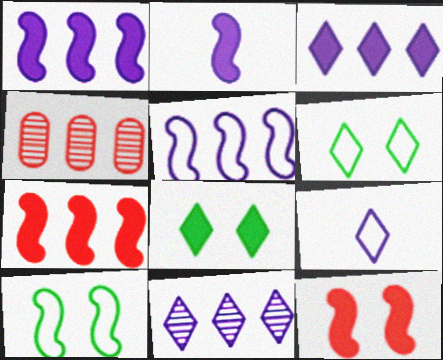[[2, 4, 6]]